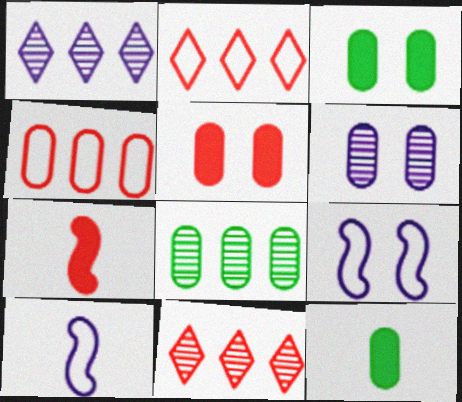[[3, 10, 11], 
[4, 6, 12], 
[9, 11, 12]]